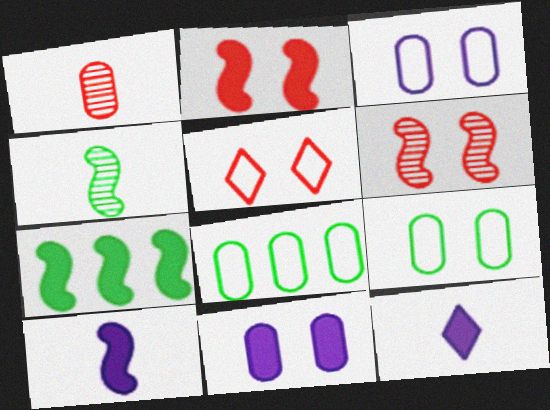[[1, 8, 11], 
[2, 7, 10], 
[6, 8, 12]]